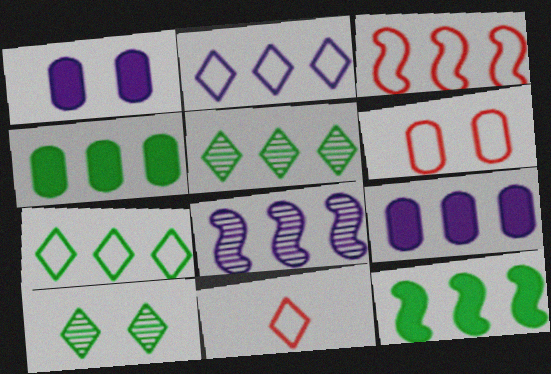[[2, 8, 9], 
[3, 5, 9], 
[3, 6, 11], 
[3, 8, 12]]